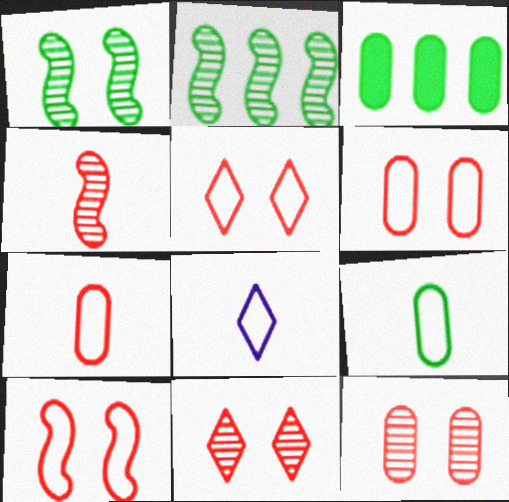[[5, 6, 10]]